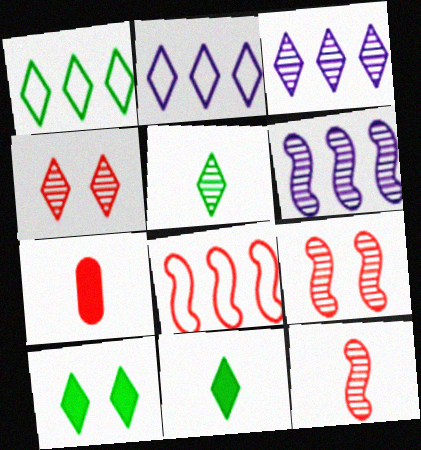[[1, 5, 10], 
[2, 4, 11], 
[3, 4, 5], 
[4, 7, 8]]